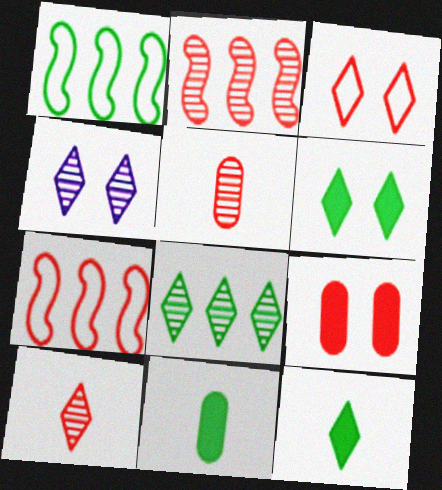[[3, 4, 6], 
[4, 7, 11], 
[4, 8, 10], 
[7, 9, 10]]